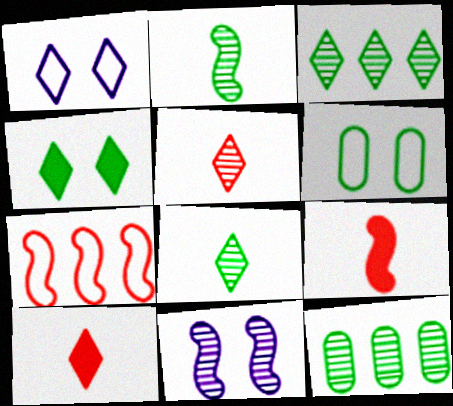[[1, 3, 10], 
[1, 9, 12], 
[5, 11, 12]]